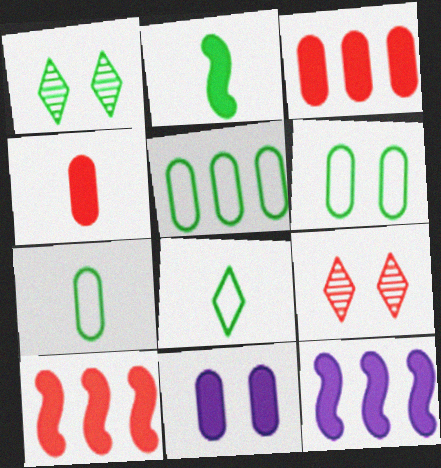[[1, 2, 5], 
[5, 6, 7], 
[7, 9, 12]]